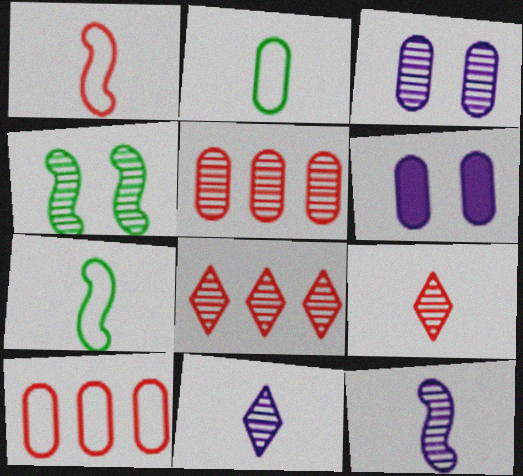[[2, 5, 6], 
[4, 5, 11], 
[6, 7, 8]]